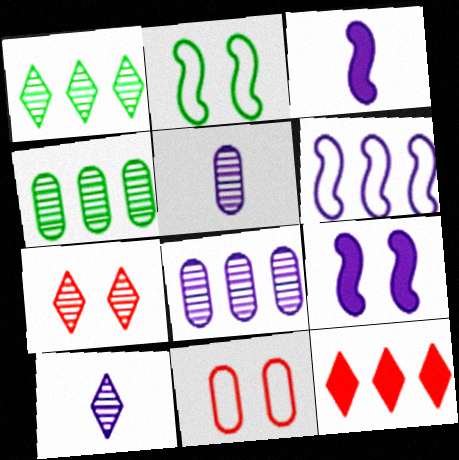[[1, 3, 11], 
[1, 7, 10], 
[2, 5, 12], 
[4, 6, 12]]